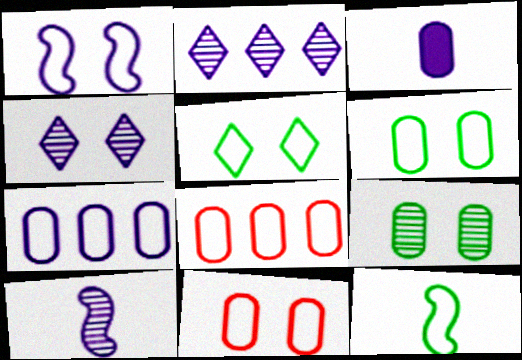[[1, 2, 3], 
[1, 5, 11], 
[3, 8, 9]]